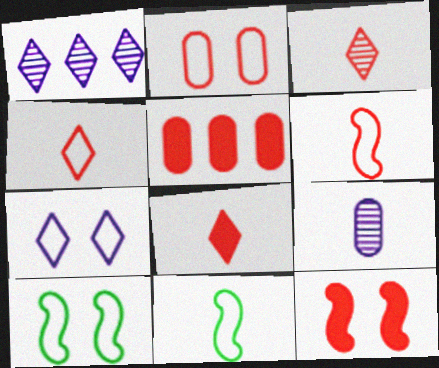[[2, 7, 10], 
[3, 4, 8], 
[5, 8, 12], 
[8, 9, 11]]